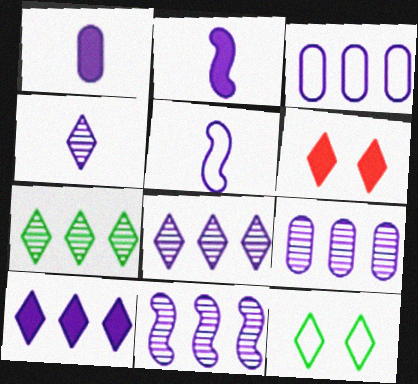[[1, 4, 5], 
[3, 10, 11], 
[8, 9, 11]]